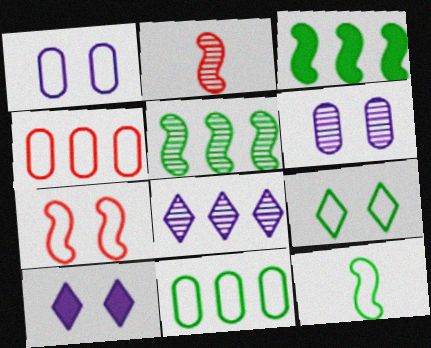[[1, 7, 9], 
[2, 10, 11], 
[3, 4, 8], 
[9, 11, 12]]